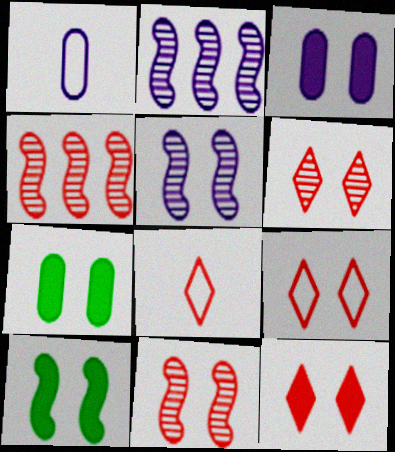[[2, 7, 8], 
[3, 10, 12], 
[5, 7, 9], 
[6, 9, 12]]